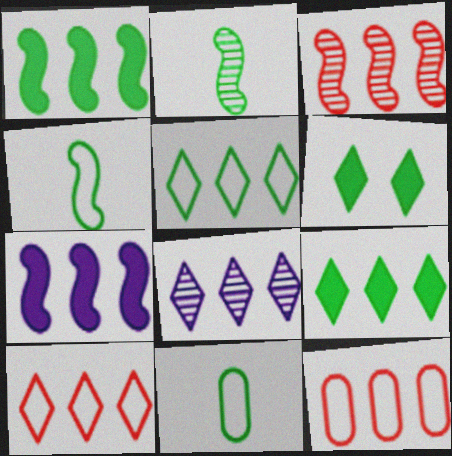[[1, 8, 12], 
[8, 9, 10]]